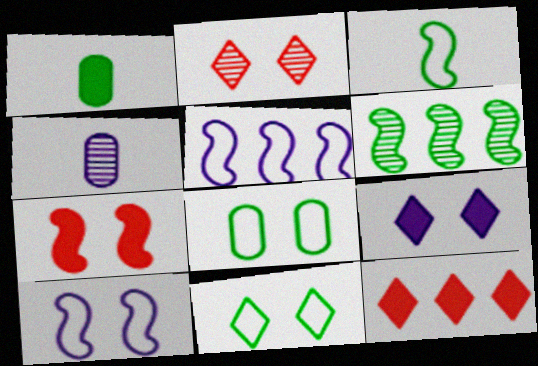[[1, 2, 5], 
[1, 6, 11], 
[2, 4, 6], 
[2, 9, 11], 
[4, 5, 9]]